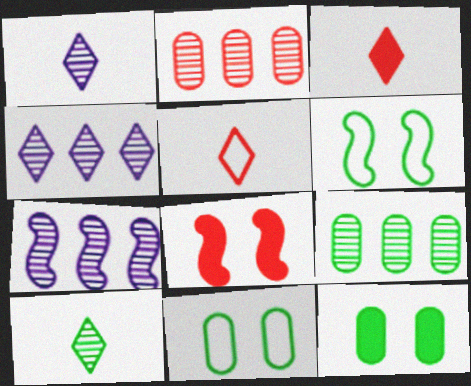[[2, 5, 8], 
[3, 7, 11], 
[5, 7, 12]]